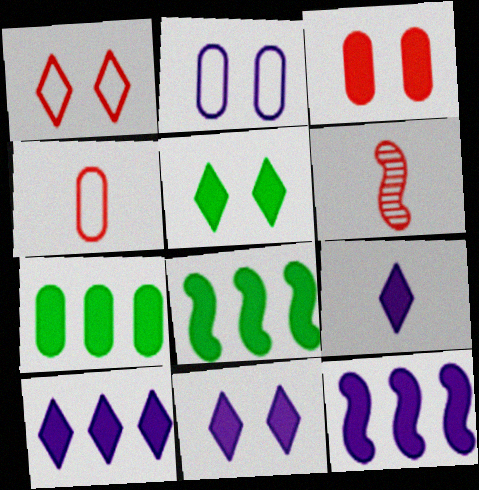[[3, 8, 9], 
[9, 10, 11]]